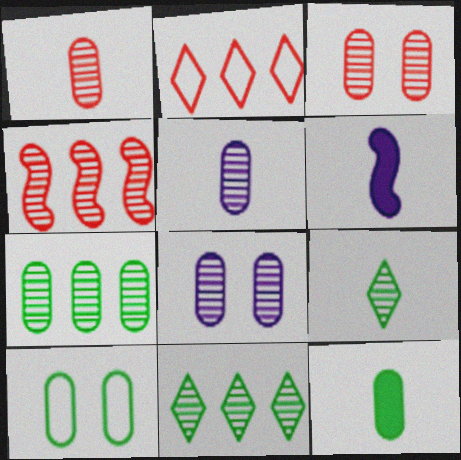[[1, 7, 8], 
[3, 5, 7], 
[4, 8, 9], 
[7, 10, 12]]